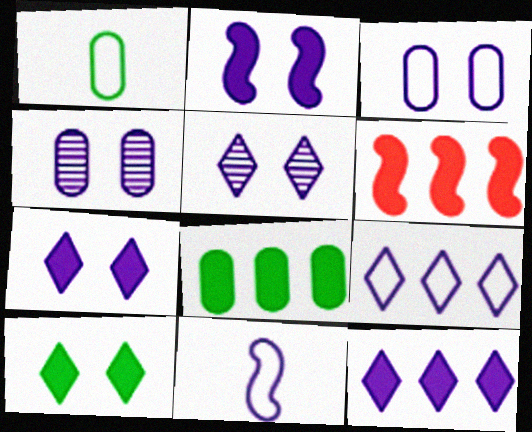[[1, 5, 6], 
[2, 3, 5], 
[3, 9, 11], 
[4, 11, 12], 
[6, 8, 12]]